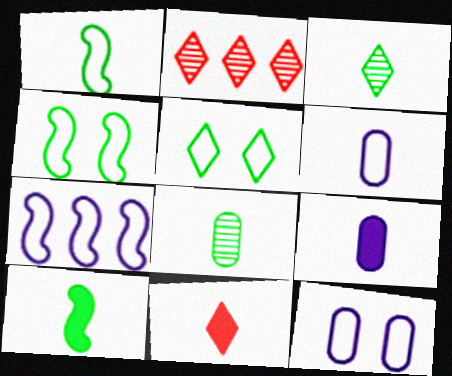[[2, 4, 9], 
[2, 10, 12], 
[9, 10, 11]]